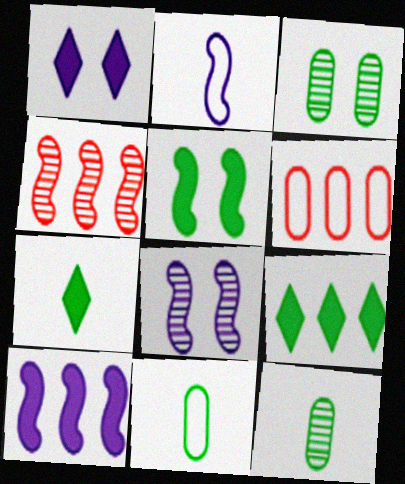[[1, 4, 11], 
[2, 4, 5], 
[2, 8, 10], 
[6, 7, 8]]